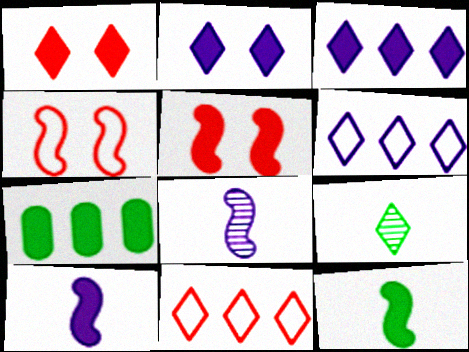[[1, 6, 9], 
[1, 7, 10], 
[2, 9, 11]]